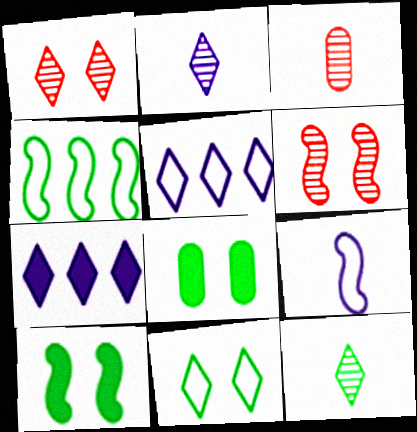[[3, 5, 10], 
[4, 8, 12]]